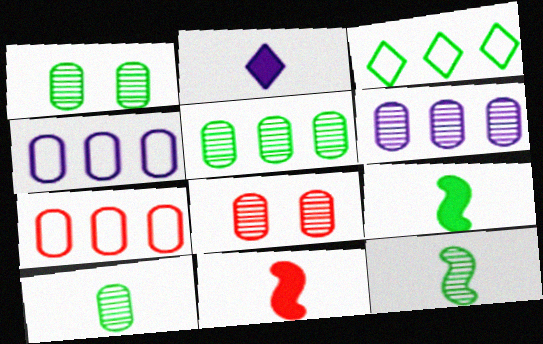[[1, 3, 9], 
[1, 5, 10], 
[6, 8, 10]]